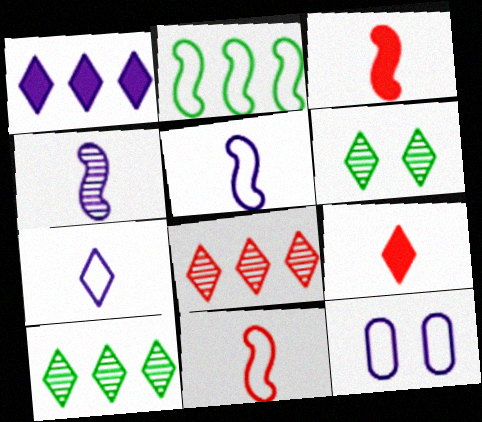[[1, 4, 12], 
[3, 10, 12]]